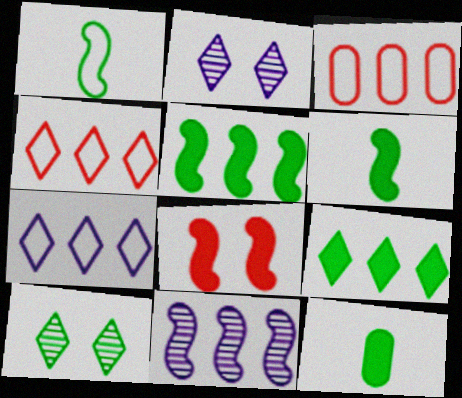[[1, 8, 11], 
[2, 3, 6], 
[3, 9, 11]]